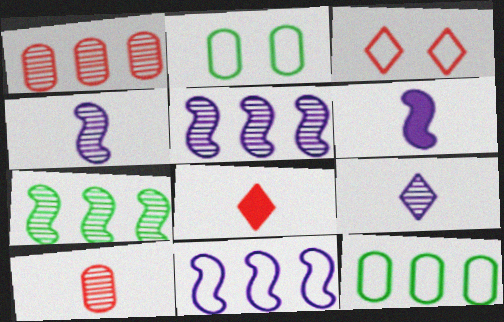[[2, 5, 8]]